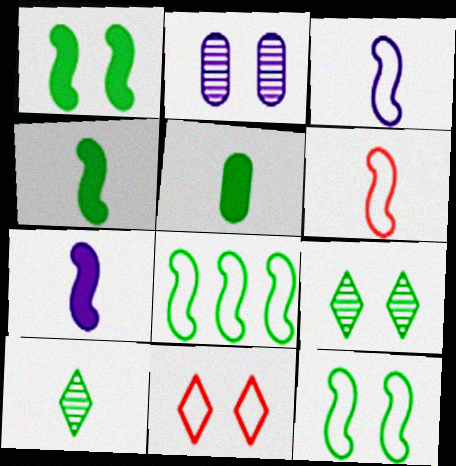[[1, 2, 11], 
[5, 8, 9]]